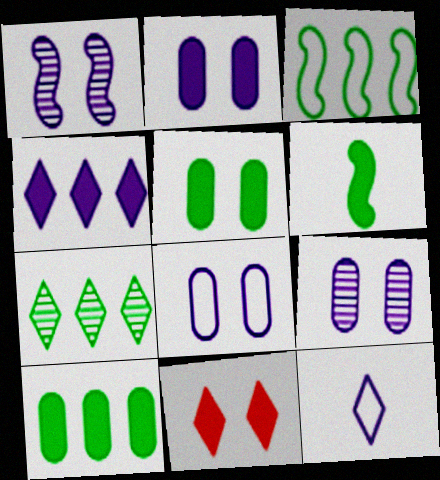[[2, 8, 9], 
[3, 7, 10], 
[7, 11, 12]]